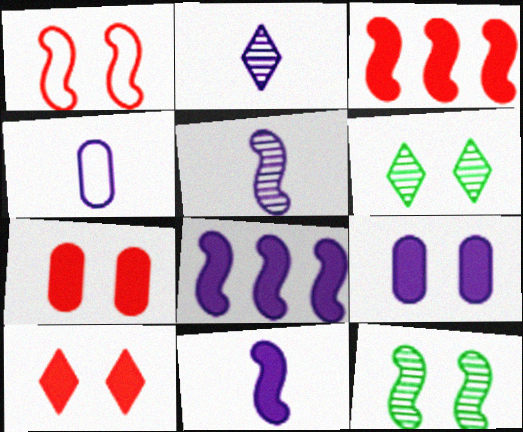[[1, 6, 9], 
[2, 4, 11], 
[3, 4, 6]]